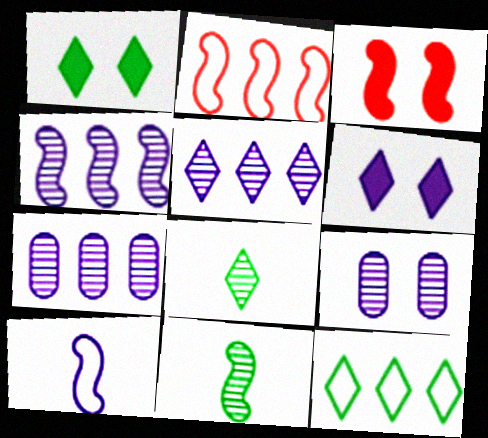[[1, 8, 12], 
[4, 5, 7], 
[6, 7, 10]]